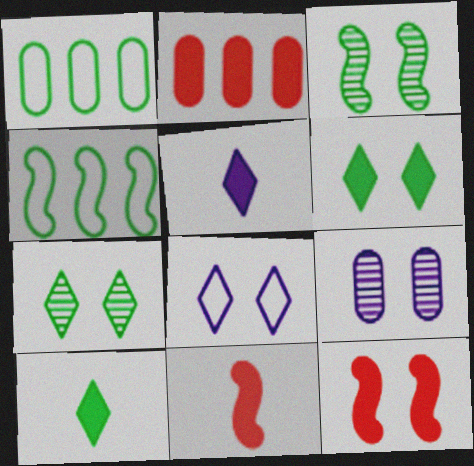[[1, 3, 10]]